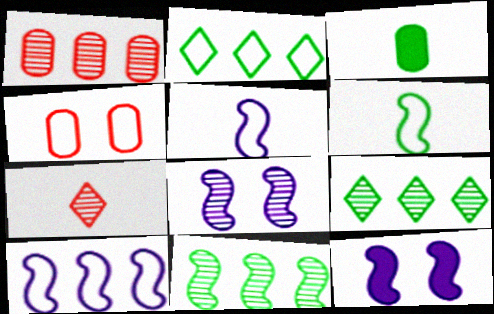[[2, 4, 5], 
[3, 5, 7]]